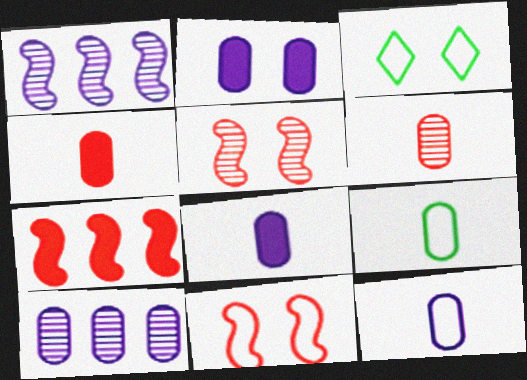[[1, 3, 4], 
[2, 3, 5], 
[2, 10, 12], 
[6, 8, 9]]